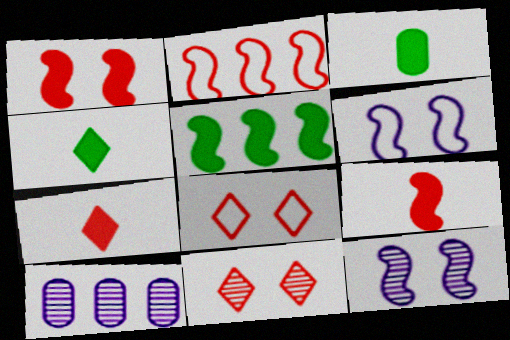[]